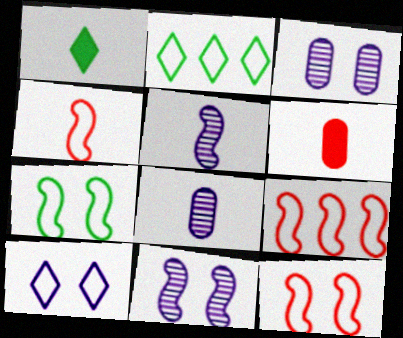[[1, 3, 9], 
[1, 4, 8], 
[2, 6, 11], 
[4, 9, 12]]